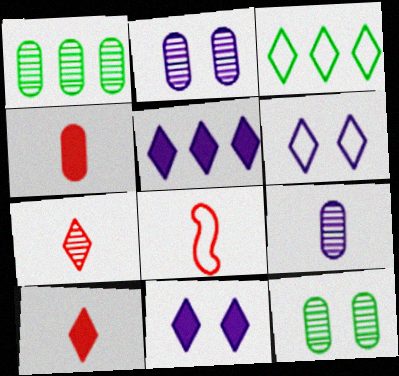[[1, 8, 11], 
[3, 7, 11], 
[4, 7, 8], 
[5, 8, 12]]